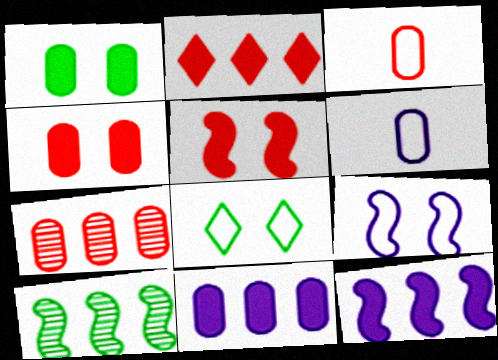[[1, 6, 7], 
[3, 4, 7]]